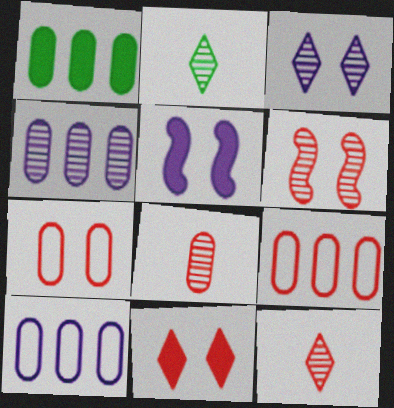[[1, 4, 9], 
[2, 4, 6], 
[2, 5, 9], 
[6, 7, 11]]